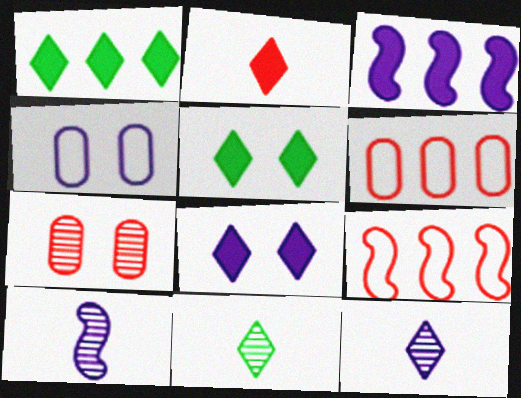[[1, 2, 8], 
[2, 7, 9], 
[3, 4, 12], 
[5, 6, 10]]